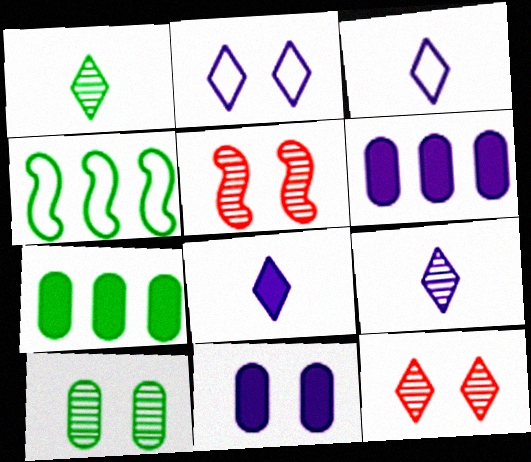[[3, 5, 7], 
[3, 8, 9]]